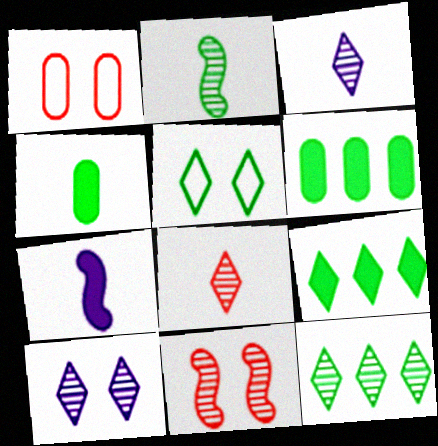[[1, 7, 12], 
[2, 5, 6], 
[8, 10, 12]]